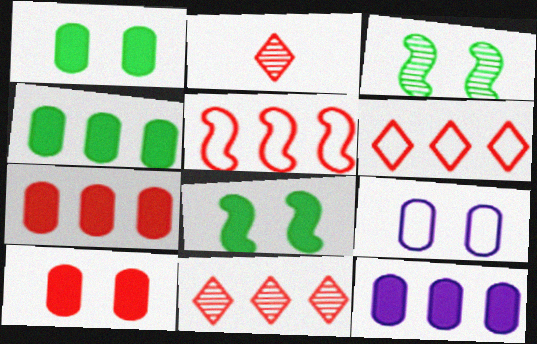[[2, 5, 10], 
[4, 7, 12], 
[5, 7, 11]]